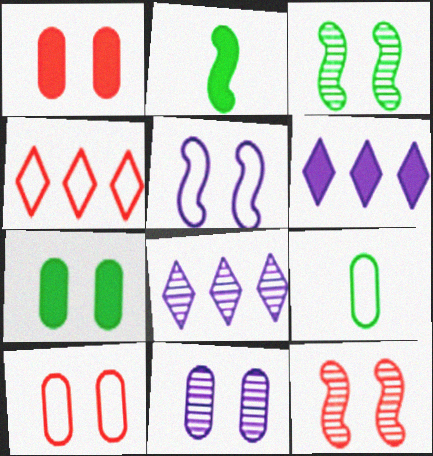[[1, 2, 6], 
[2, 4, 11], 
[2, 8, 10], 
[4, 5, 9], 
[6, 9, 12], 
[7, 10, 11]]